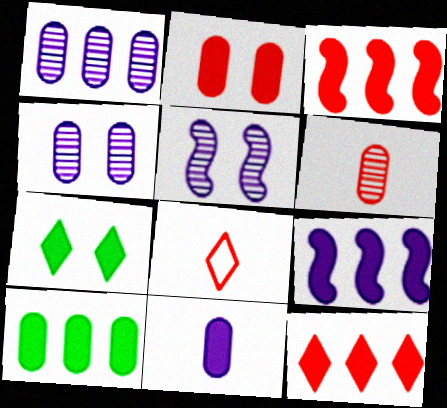[[2, 10, 11], 
[3, 7, 11], 
[5, 8, 10], 
[9, 10, 12]]